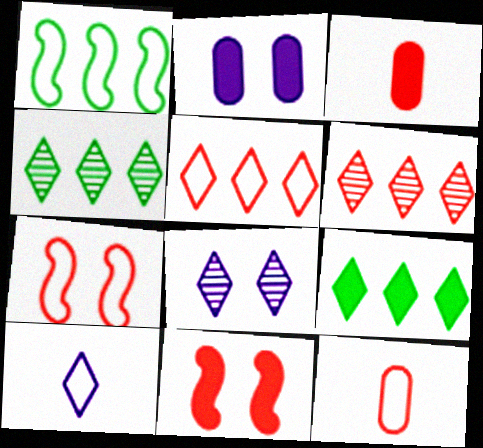[[1, 3, 8], 
[3, 6, 7], 
[5, 7, 12], 
[6, 11, 12]]